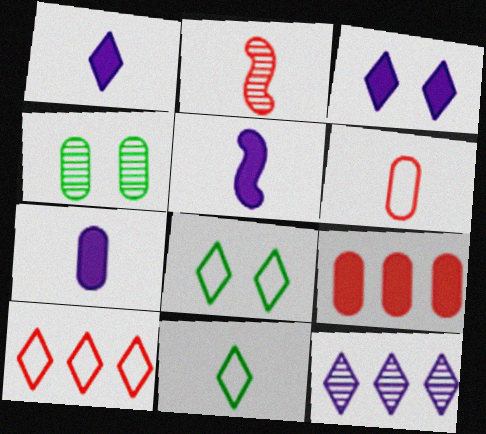[[1, 5, 7], 
[2, 4, 12], 
[2, 7, 11], 
[4, 5, 10]]